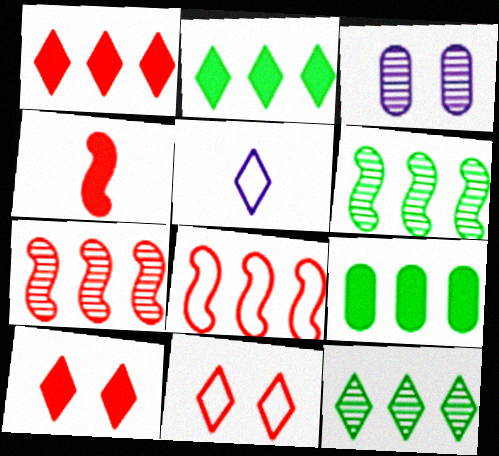[[5, 10, 12]]